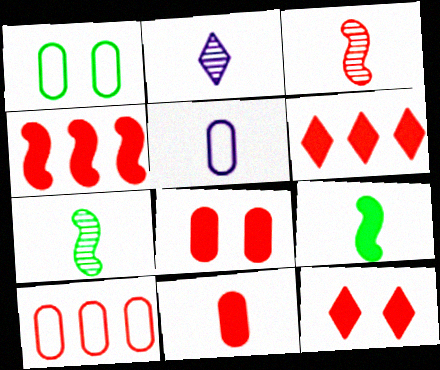[[1, 2, 4], 
[1, 5, 10], 
[3, 10, 12], 
[4, 11, 12]]